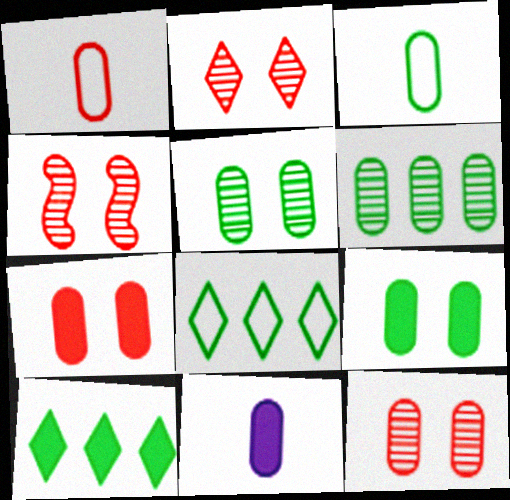[[2, 4, 12], 
[3, 6, 9], 
[4, 8, 11]]